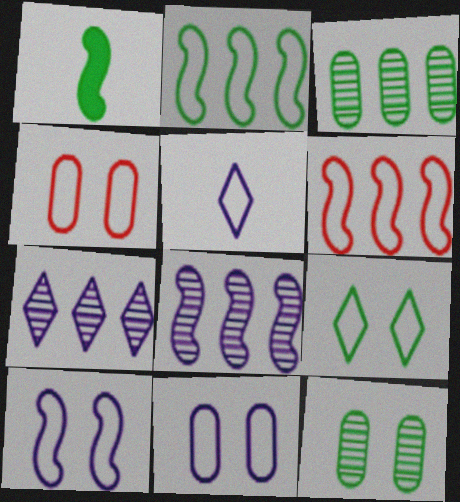[[1, 3, 9], 
[1, 4, 7], 
[2, 4, 5], 
[4, 9, 10]]